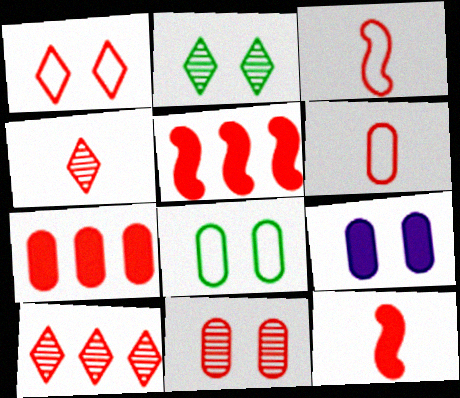[[4, 6, 12], 
[6, 7, 11], 
[8, 9, 11]]